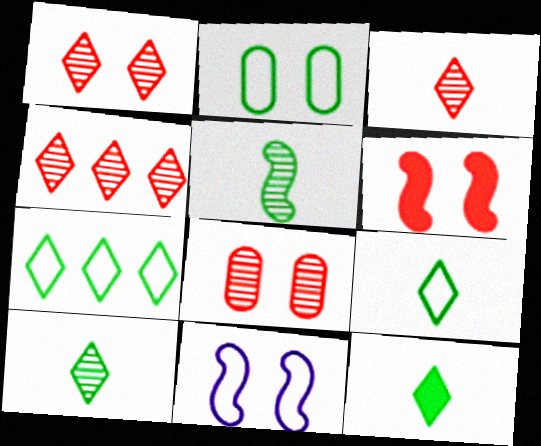[[1, 3, 4], 
[9, 10, 12]]